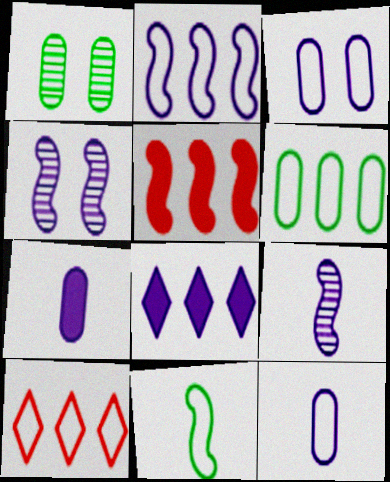[[2, 6, 10], 
[3, 8, 9], 
[3, 10, 11], 
[4, 5, 11], 
[4, 8, 12]]